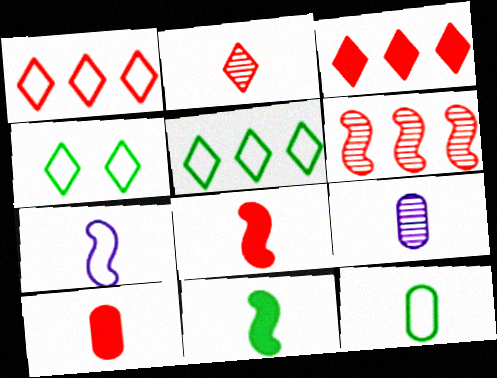[[9, 10, 12]]